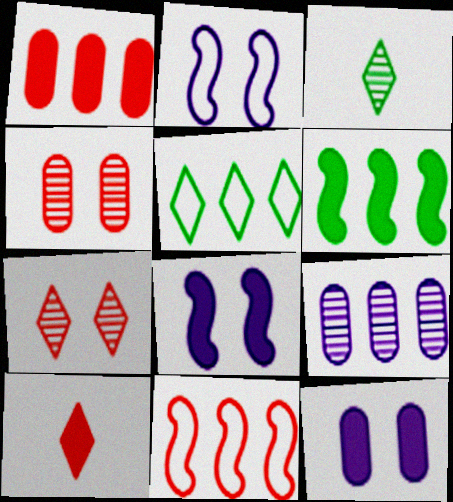[[1, 2, 3], 
[3, 11, 12], 
[4, 10, 11], 
[6, 10, 12]]